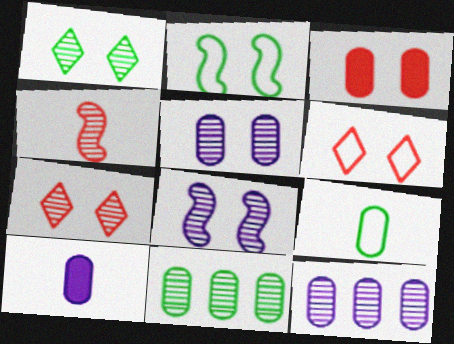[[1, 4, 12], 
[3, 9, 12]]